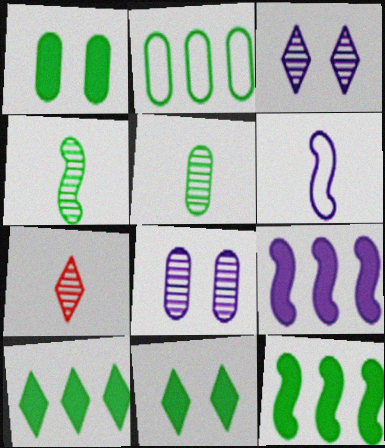[[1, 2, 5], 
[2, 4, 11]]